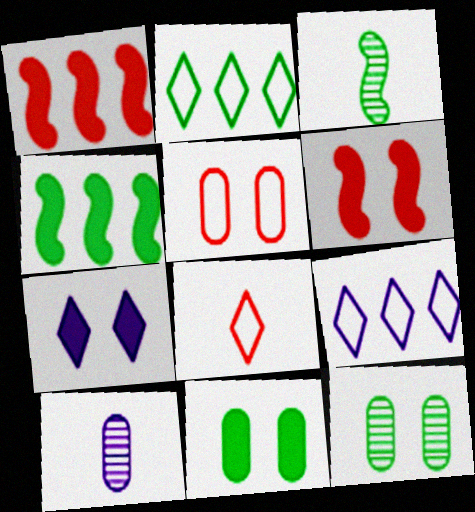[[2, 3, 11], 
[2, 6, 10], 
[6, 7, 11]]